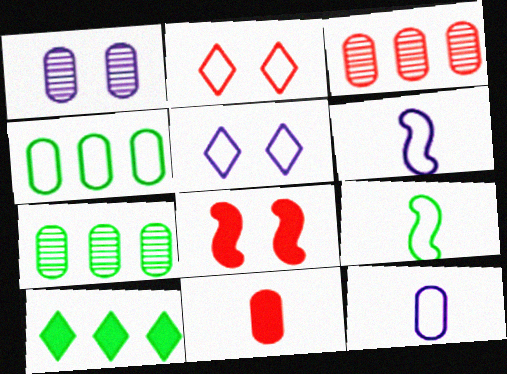[[1, 4, 11], 
[2, 4, 6]]